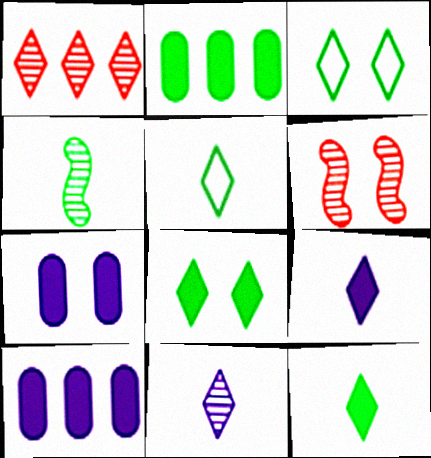[[1, 3, 9], 
[2, 3, 4], 
[3, 6, 7], 
[5, 6, 10]]